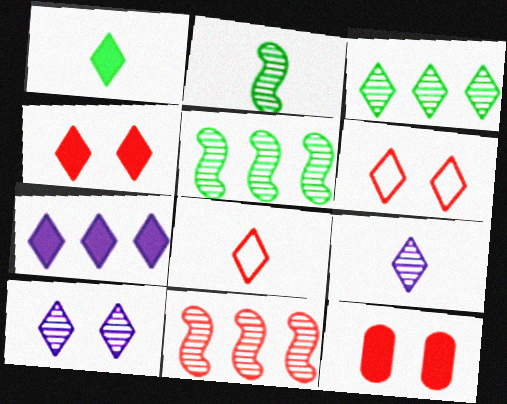[[1, 4, 7], 
[1, 8, 9], 
[8, 11, 12]]